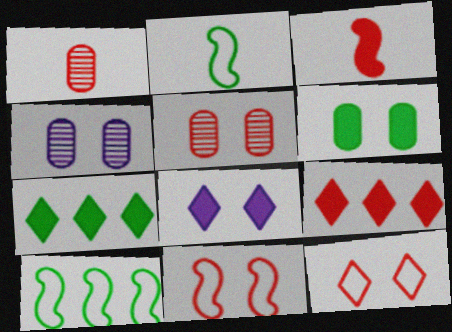[[1, 8, 10], 
[1, 9, 11], 
[2, 4, 9]]